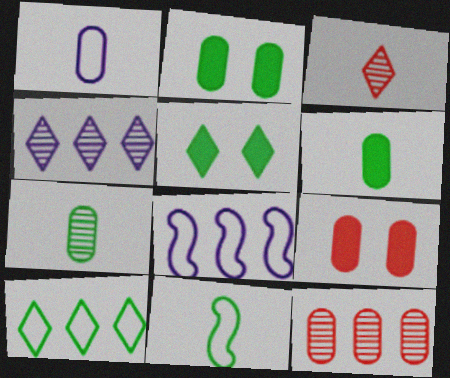[[1, 2, 12], 
[2, 3, 8], 
[4, 9, 11]]